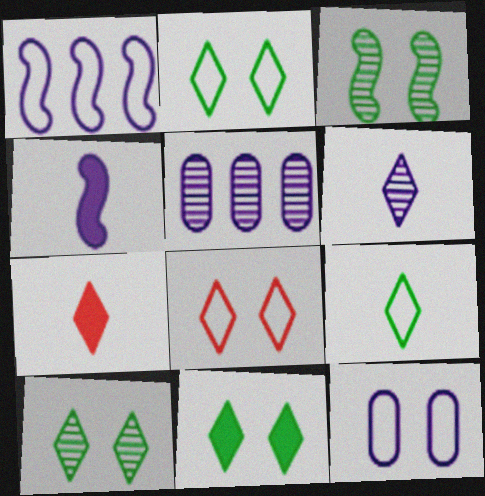[[2, 10, 11], 
[6, 7, 9]]